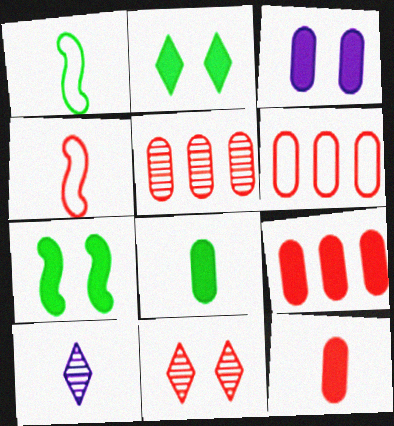[[1, 10, 12], 
[3, 8, 9], 
[4, 8, 10], 
[4, 9, 11], 
[5, 6, 9], 
[6, 7, 10]]